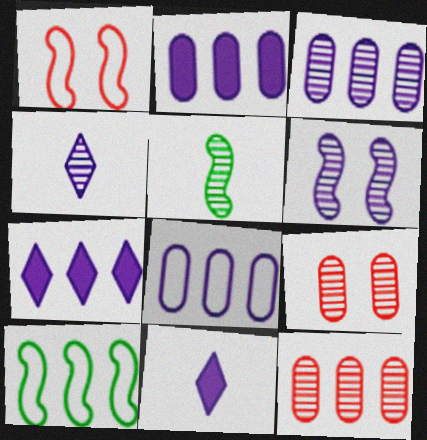[[2, 3, 8], 
[3, 4, 6], 
[6, 8, 11], 
[7, 10, 12], 
[9, 10, 11]]